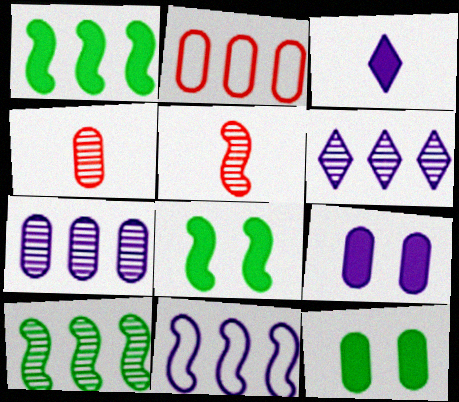[[1, 2, 6], 
[5, 8, 11]]